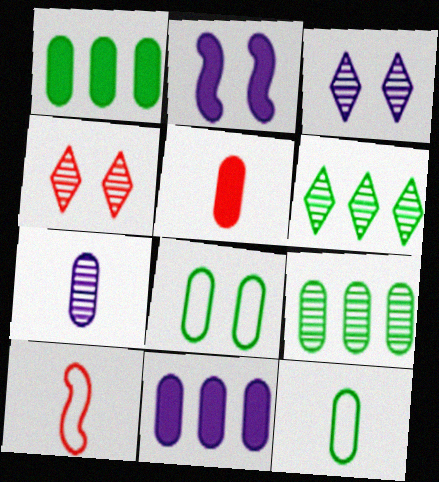[[1, 3, 10], 
[2, 4, 8], 
[5, 7, 12]]